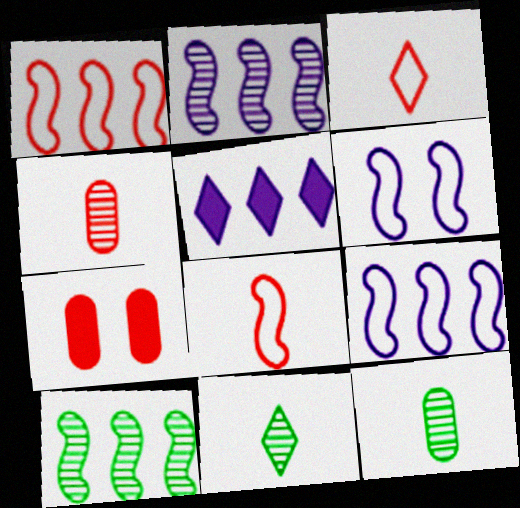[[7, 9, 11]]